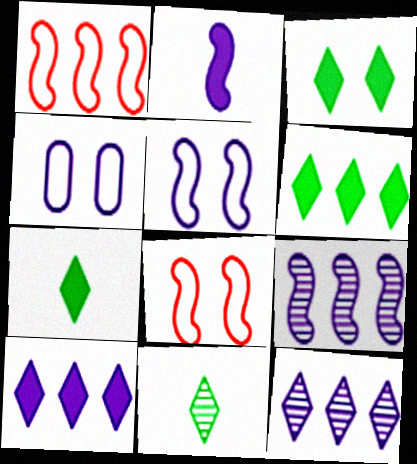[[2, 4, 12], 
[2, 5, 9], 
[3, 6, 7]]